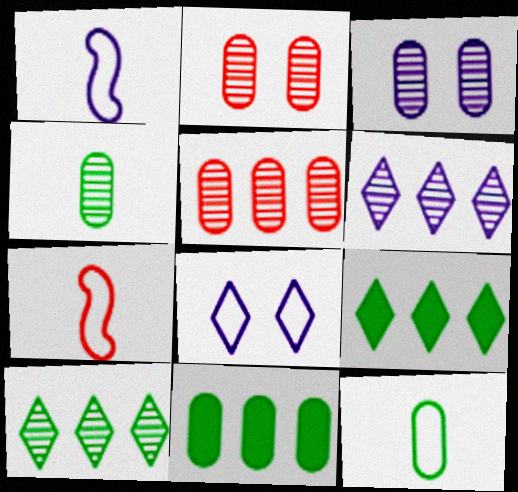[[1, 2, 9], 
[3, 4, 5], 
[3, 7, 9]]